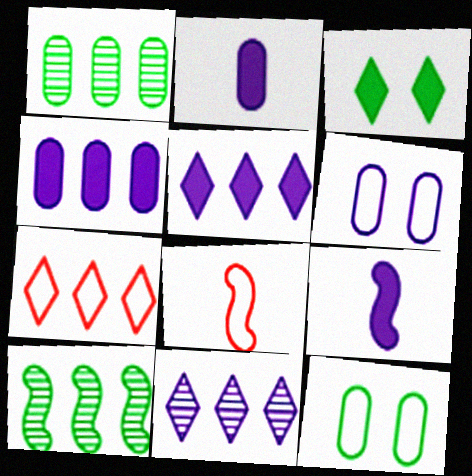[[4, 7, 10], 
[6, 9, 11]]